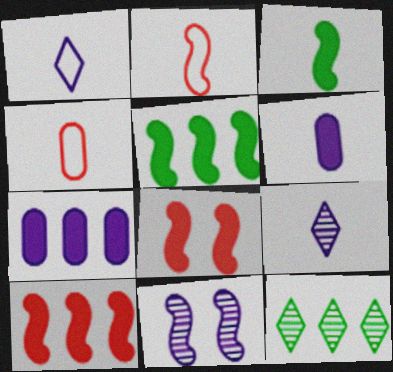[[1, 7, 11], 
[2, 5, 11], 
[3, 4, 9]]